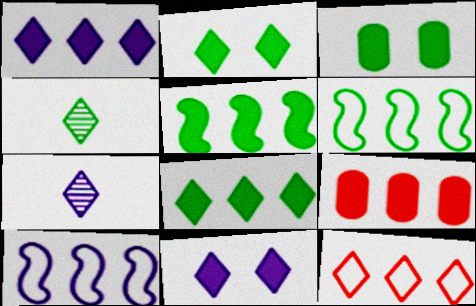[[1, 5, 9], 
[2, 7, 12], 
[3, 4, 6], 
[4, 11, 12]]